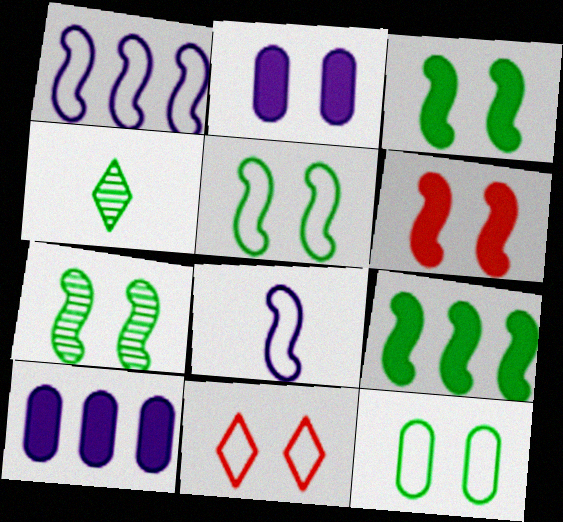[[2, 7, 11], 
[3, 5, 7], 
[4, 9, 12]]